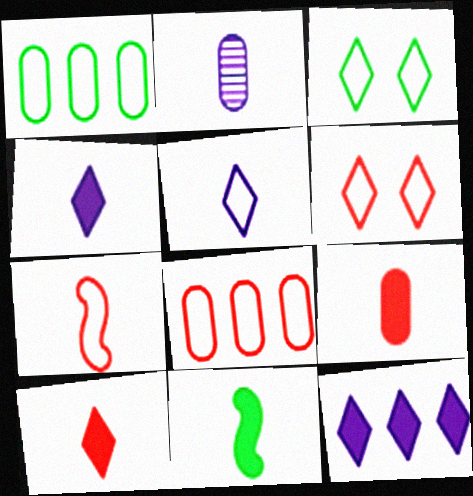[[4, 9, 11], 
[6, 7, 8]]